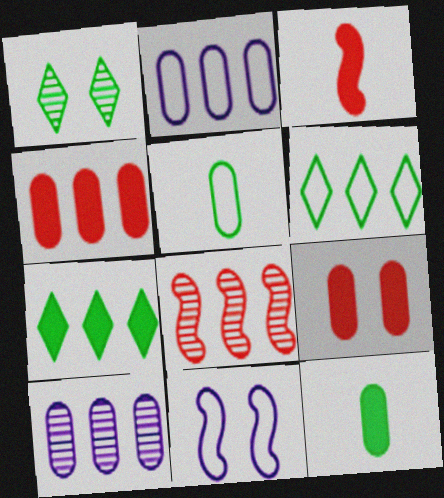[[1, 2, 3], 
[1, 9, 11], 
[2, 7, 8], 
[5, 9, 10]]